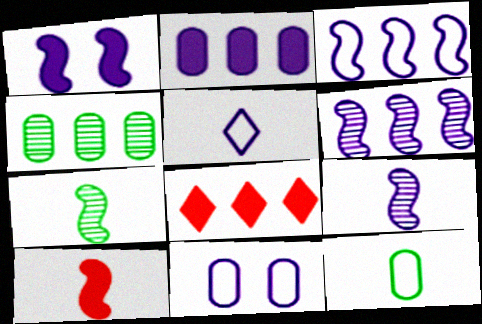[[1, 3, 9], 
[3, 4, 8], 
[3, 5, 11], 
[7, 8, 11]]